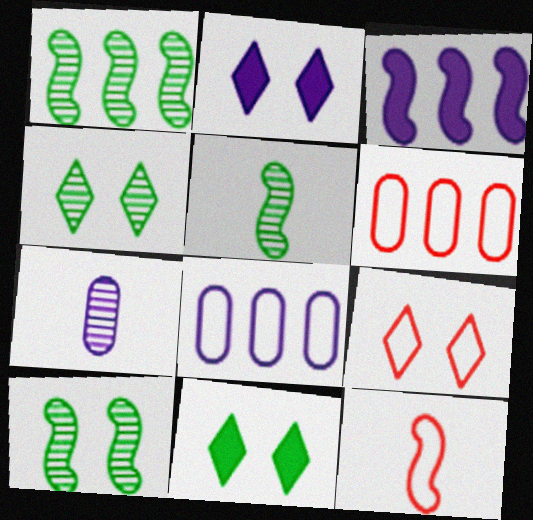[[1, 5, 10], 
[2, 4, 9], 
[2, 5, 6], 
[3, 10, 12], 
[6, 9, 12]]